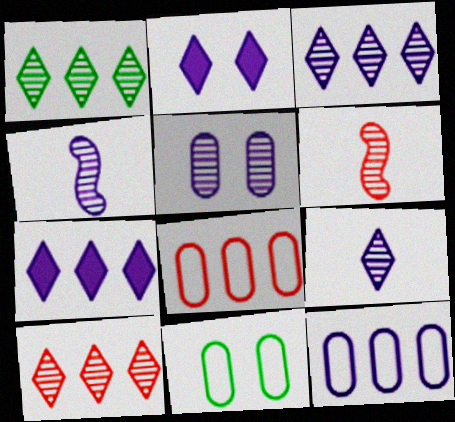[[1, 3, 10], 
[1, 5, 6], 
[2, 4, 12], 
[3, 4, 5], 
[6, 7, 11]]